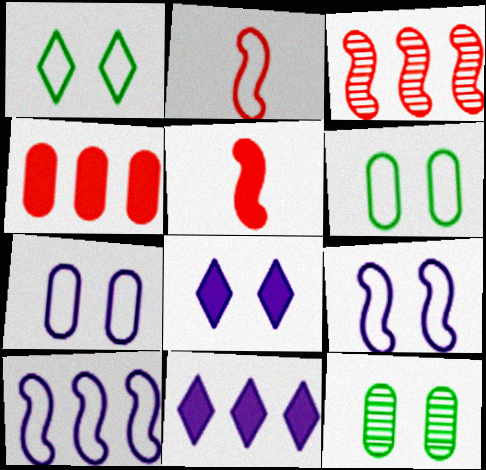[[2, 11, 12]]